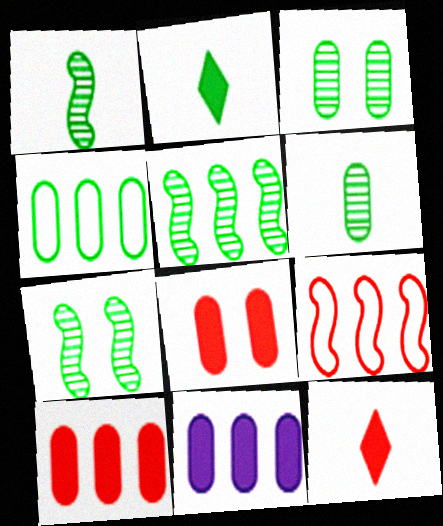[[1, 5, 7], 
[2, 4, 7]]